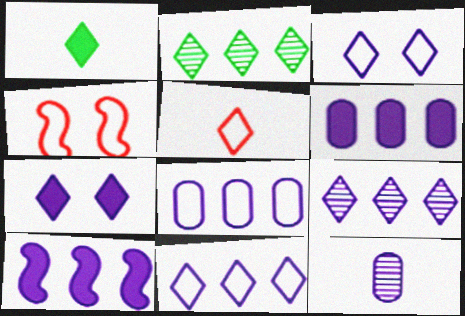[[2, 5, 7], 
[3, 10, 12], 
[8, 9, 10]]